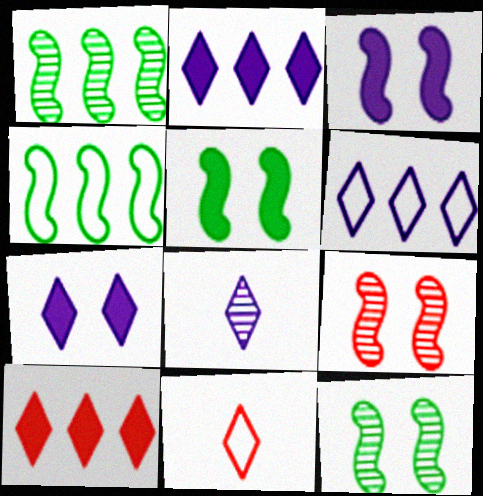[[6, 7, 8]]